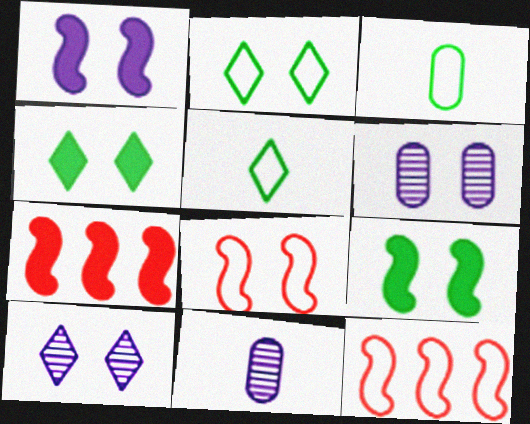[[2, 7, 11], 
[3, 7, 10], 
[4, 6, 8], 
[4, 11, 12], 
[5, 6, 7]]